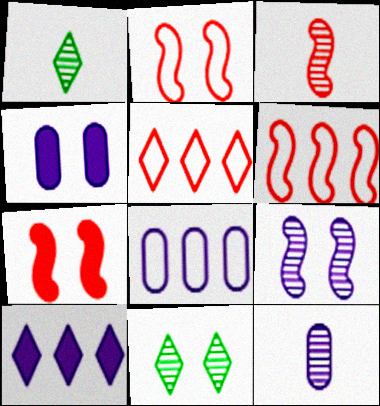[[1, 3, 12], 
[1, 4, 6], 
[1, 7, 8], 
[2, 4, 11], 
[3, 6, 7], 
[4, 8, 12]]